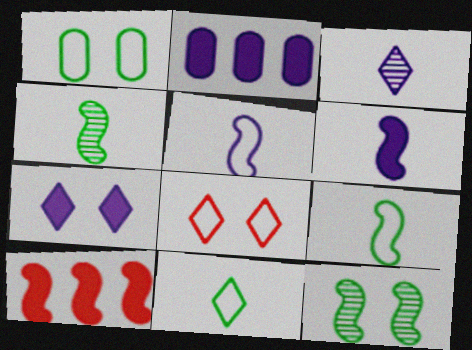[[1, 3, 10], 
[2, 4, 8], 
[2, 6, 7], 
[5, 10, 12]]